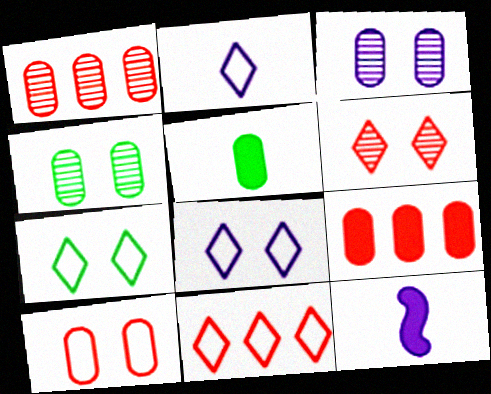[[1, 7, 12], 
[2, 7, 11], 
[4, 11, 12]]